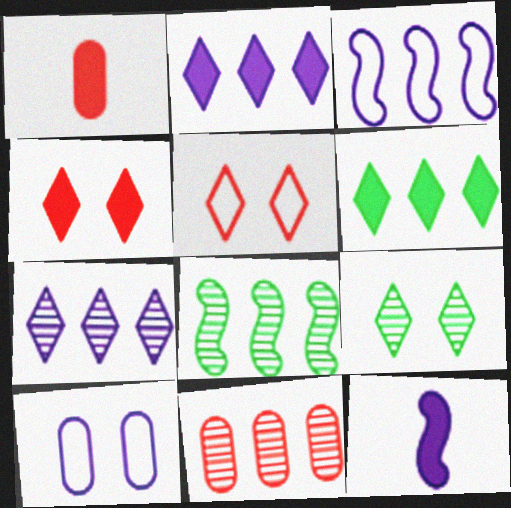[[1, 3, 9], 
[3, 6, 11], 
[7, 8, 11], 
[7, 10, 12]]